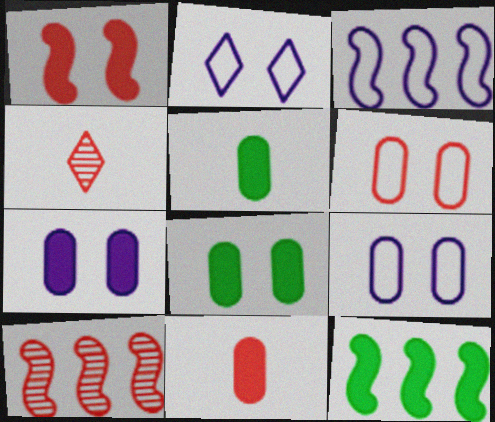[[2, 5, 10], 
[3, 4, 8], 
[3, 10, 12], 
[4, 9, 12]]